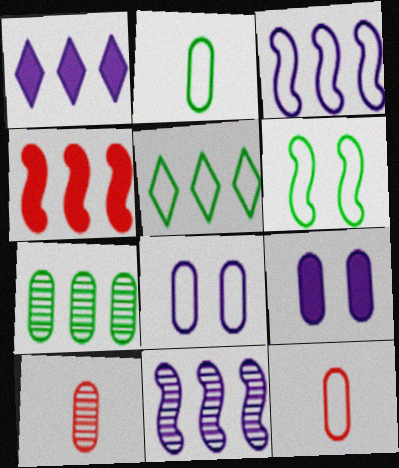[[1, 6, 10], 
[2, 5, 6], 
[7, 9, 12]]